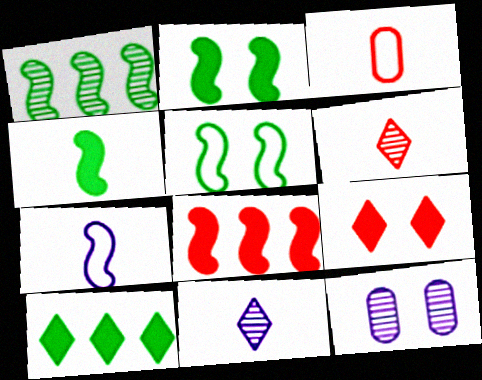[[1, 4, 5], 
[1, 6, 12], 
[3, 4, 11], 
[5, 9, 12]]